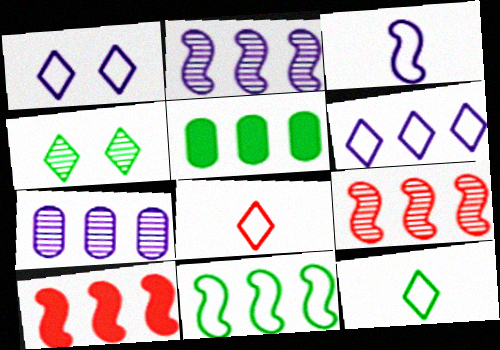[[2, 10, 11], 
[5, 6, 9]]